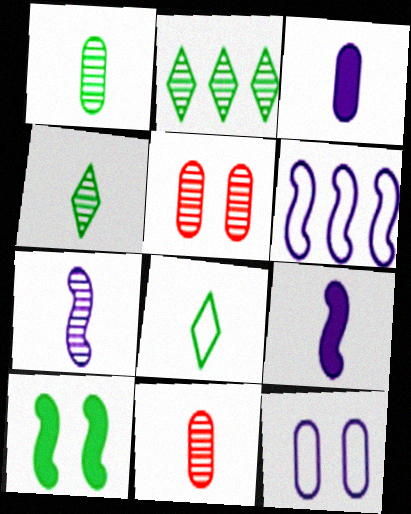[[2, 5, 7], 
[4, 7, 11], 
[8, 9, 11]]